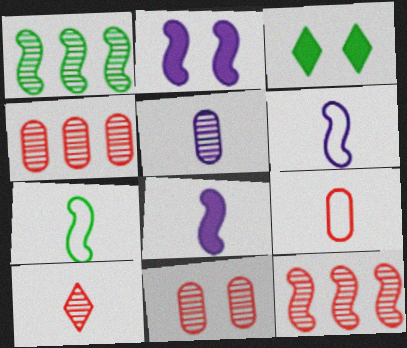[[2, 7, 12], 
[3, 4, 6], 
[10, 11, 12]]